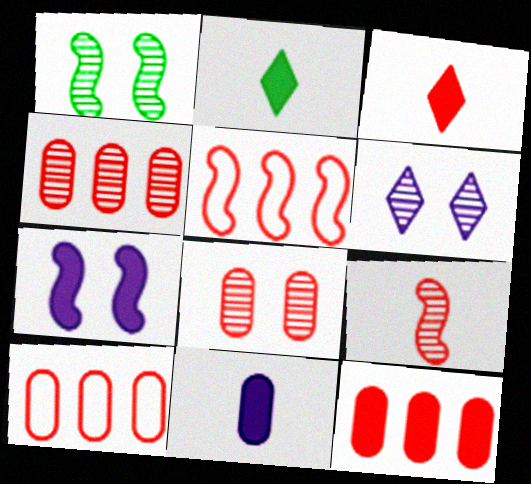[[1, 6, 8], 
[2, 7, 12], 
[3, 5, 8], 
[4, 10, 12]]